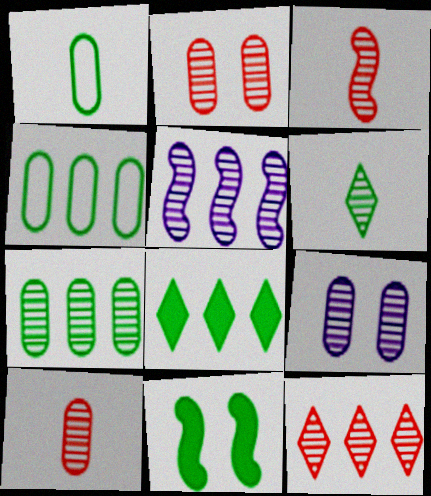[[2, 3, 12], 
[2, 5, 6], 
[4, 6, 11], 
[5, 7, 12], 
[7, 9, 10]]